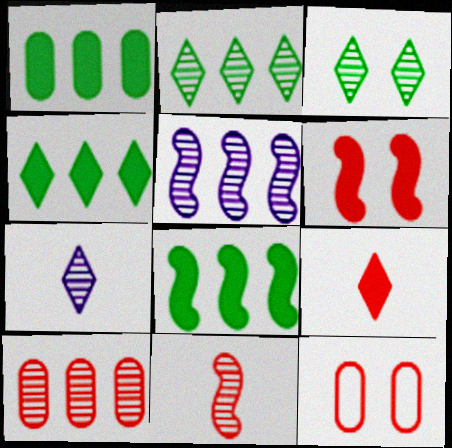[[1, 4, 8], 
[2, 5, 10], 
[7, 8, 12]]